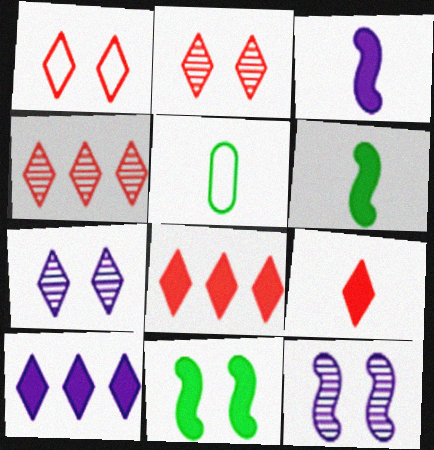[[1, 4, 9], 
[5, 8, 12]]